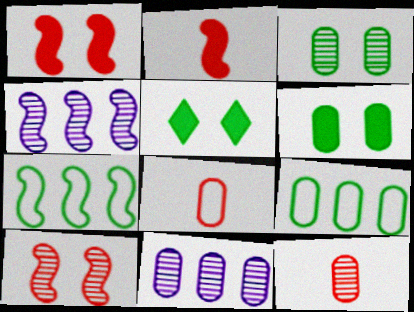[[3, 11, 12], 
[4, 5, 8], 
[6, 8, 11]]